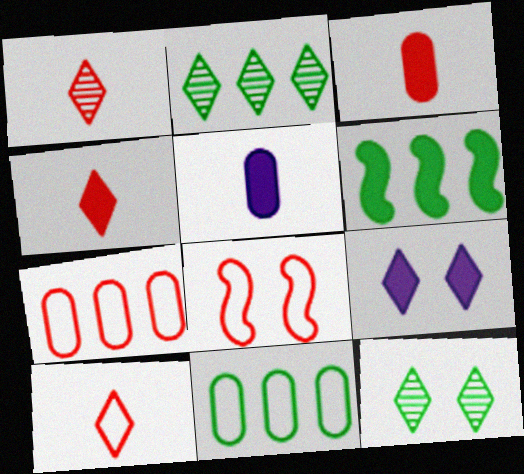[[1, 4, 10], 
[2, 5, 8], 
[2, 6, 11], 
[2, 9, 10], 
[3, 6, 9], 
[7, 8, 10]]